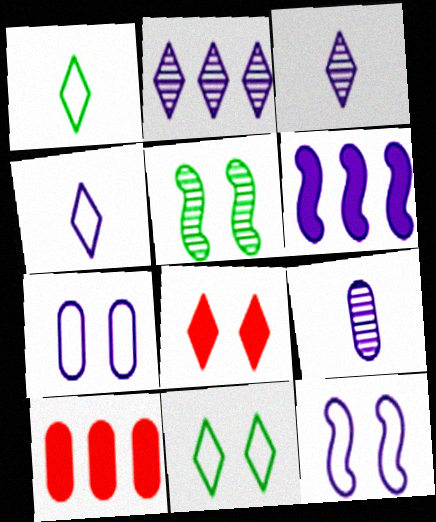[[1, 2, 8], 
[3, 6, 7], 
[4, 5, 10], 
[5, 7, 8]]